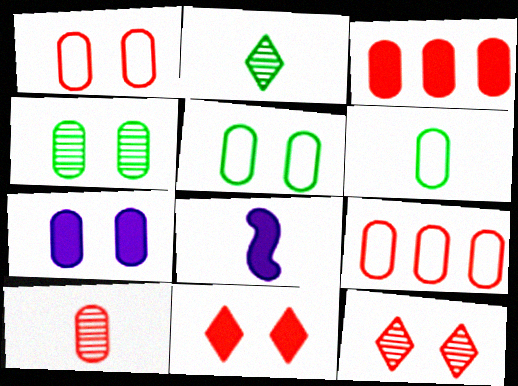[[1, 3, 10], 
[1, 4, 7]]